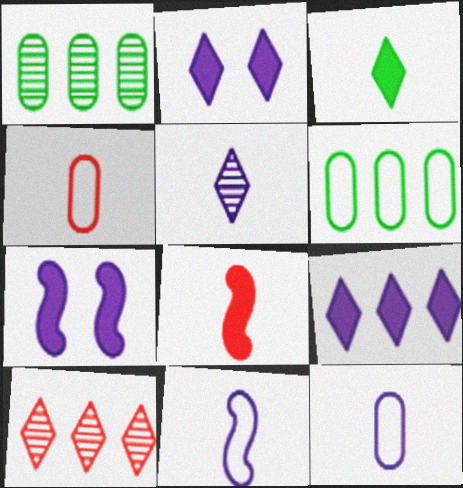[]